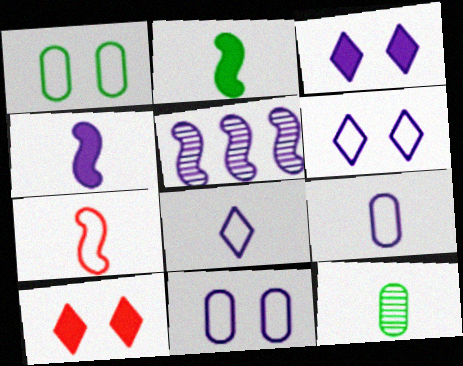[[3, 5, 9]]